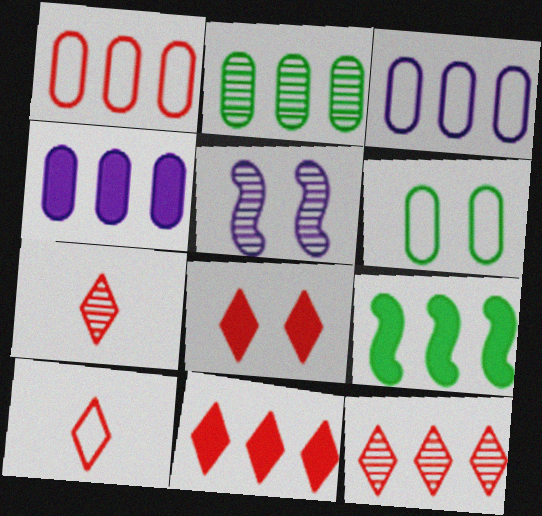[[1, 2, 4], 
[2, 5, 7], 
[3, 9, 12], 
[4, 9, 11], 
[5, 6, 8], 
[8, 10, 12]]